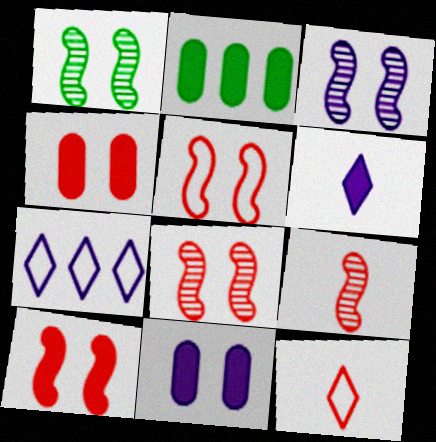[[1, 3, 8], 
[2, 3, 12], 
[2, 6, 10], 
[5, 8, 10]]